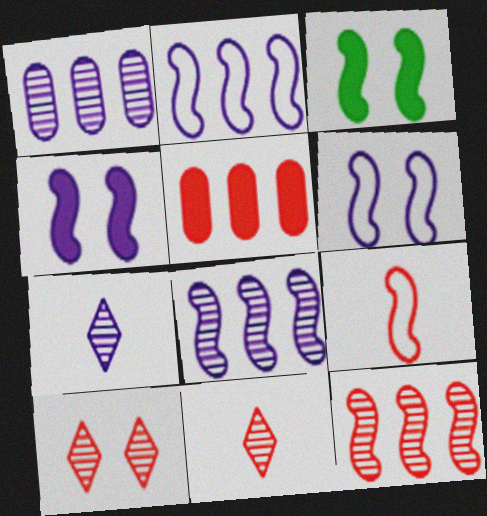[[3, 8, 9], 
[5, 9, 10]]